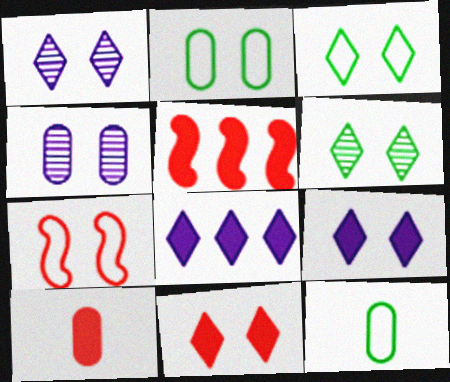[[1, 3, 11], 
[1, 5, 12], 
[5, 10, 11]]